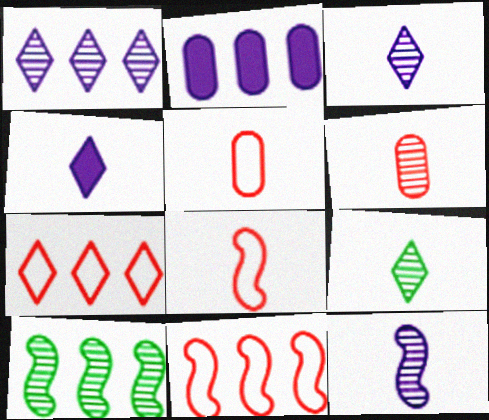[[2, 7, 10], 
[6, 9, 12]]